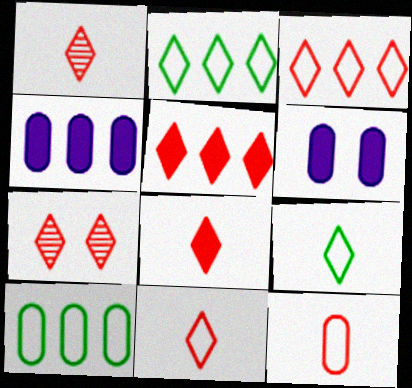[[1, 8, 11], 
[3, 7, 8], 
[5, 7, 11]]